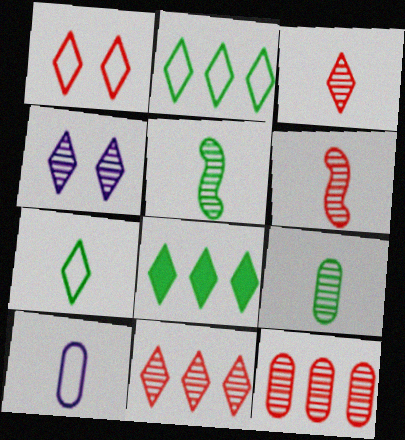[[4, 5, 12]]